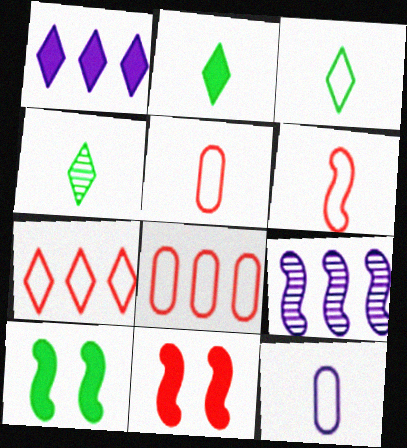[[2, 3, 4], 
[3, 6, 12], 
[6, 9, 10]]